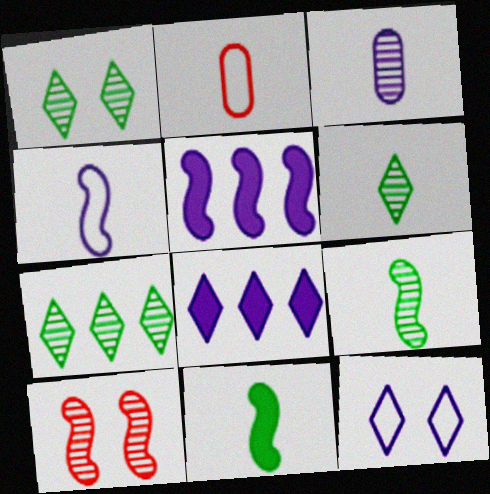[[1, 2, 5], 
[1, 6, 7], 
[3, 5, 12], 
[3, 7, 10]]